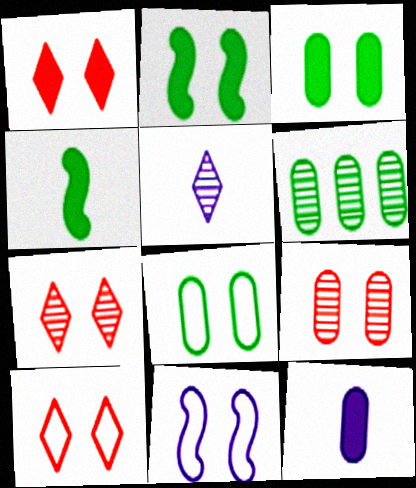[[1, 7, 10], 
[3, 7, 11], 
[8, 10, 11]]